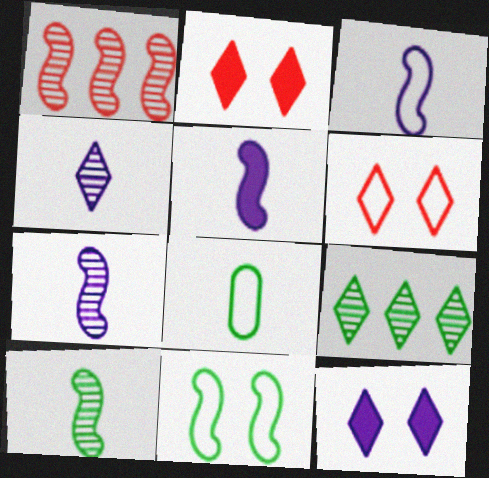[[1, 5, 11], 
[1, 8, 12], 
[3, 5, 7]]